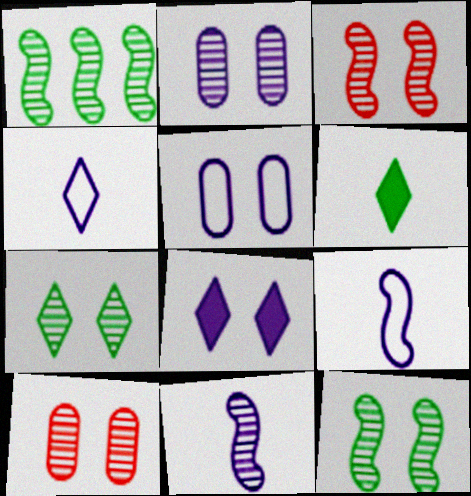[[1, 3, 11], 
[2, 3, 7]]